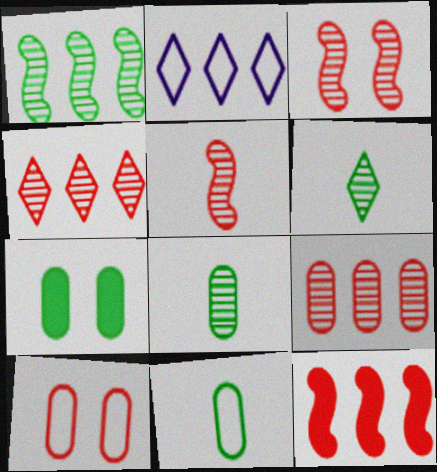[[2, 5, 7]]